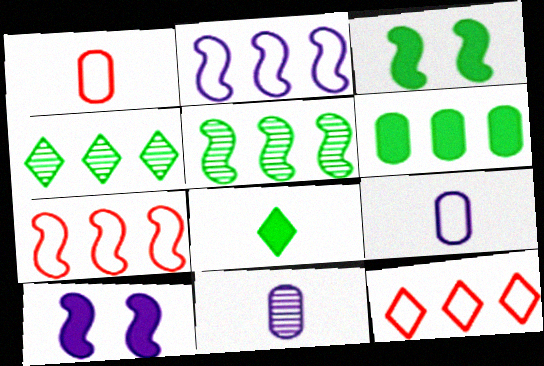[[1, 4, 10], 
[3, 6, 8], 
[3, 11, 12]]